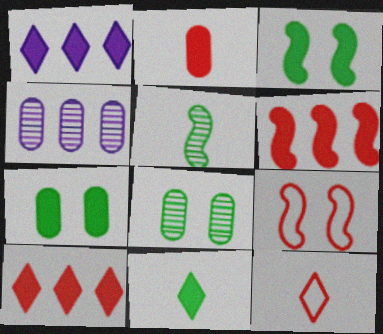[[1, 2, 3], 
[3, 4, 12], 
[4, 9, 11]]